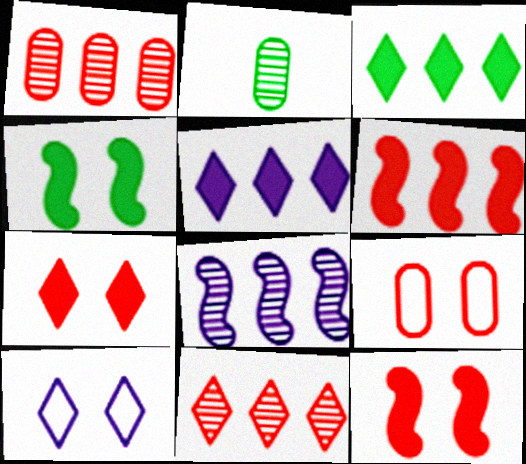[[2, 6, 10]]